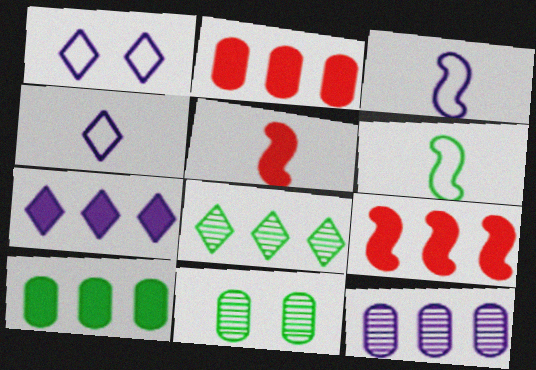[[4, 9, 11], 
[7, 9, 10]]